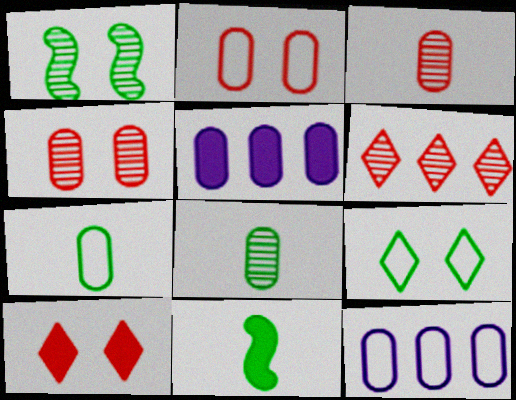[[2, 5, 8], 
[2, 7, 12], 
[4, 5, 7], 
[5, 10, 11]]